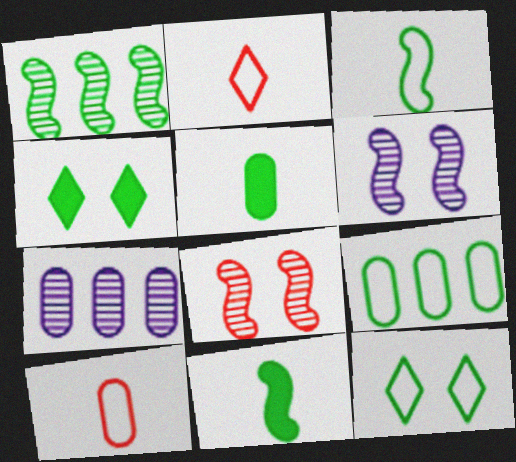[[1, 5, 12], 
[3, 9, 12]]